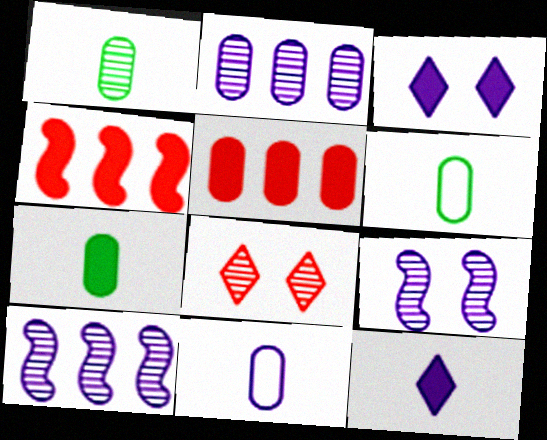[[1, 6, 7], 
[1, 8, 10], 
[3, 4, 7], 
[3, 10, 11]]